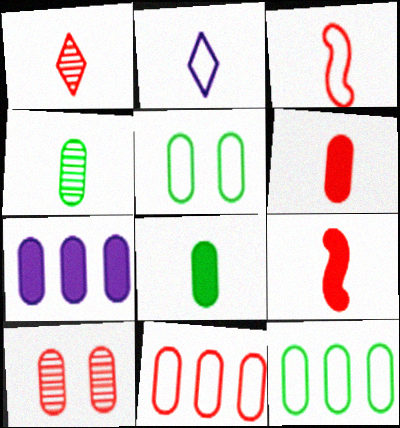[[1, 3, 6], 
[2, 4, 9], 
[6, 10, 11]]